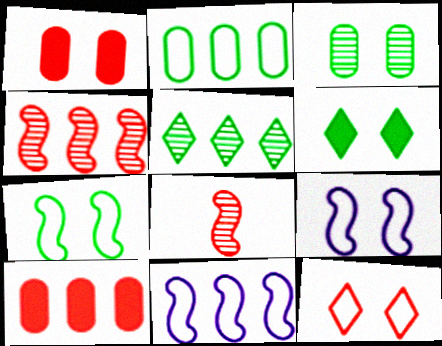[[3, 6, 7], 
[5, 10, 11], 
[8, 10, 12]]